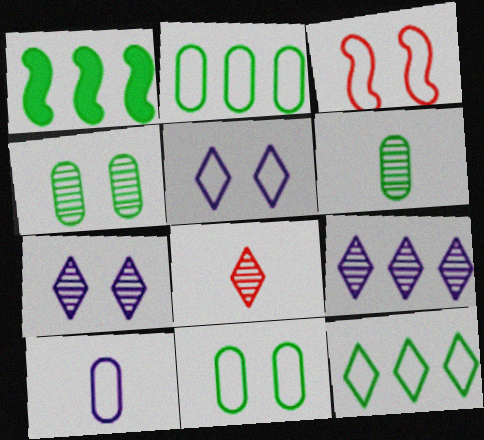[[3, 5, 11], 
[3, 10, 12]]